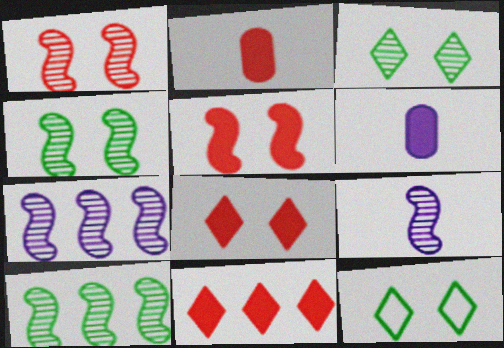[[1, 9, 10], 
[2, 5, 11], 
[2, 7, 12]]